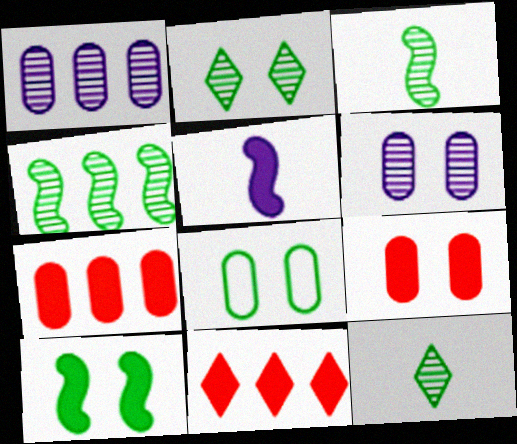[[2, 8, 10], 
[6, 8, 9]]